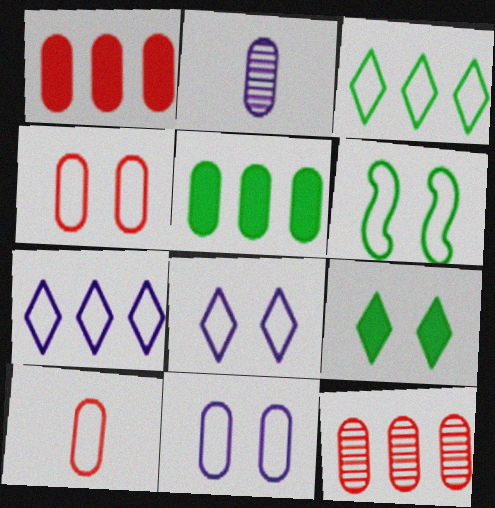[[2, 4, 5], 
[4, 6, 8], 
[6, 7, 10]]